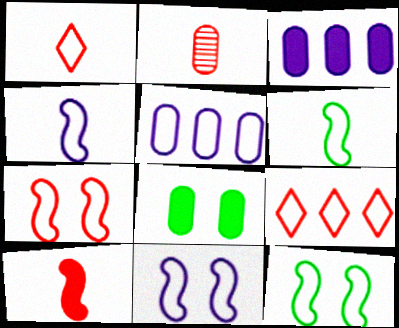[[1, 2, 10], 
[1, 5, 12], 
[2, 5, 8], 
[7, 11, 12]]